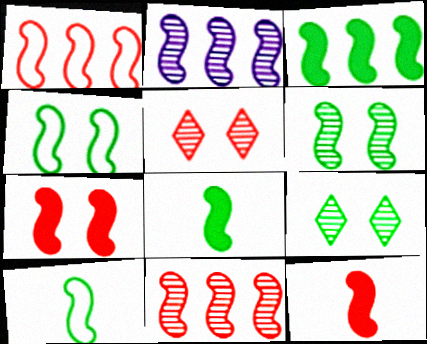[[1, 2, 3], 
[2, 4, 12], 
[2, 7, 10], 
[3, 6, 10]]